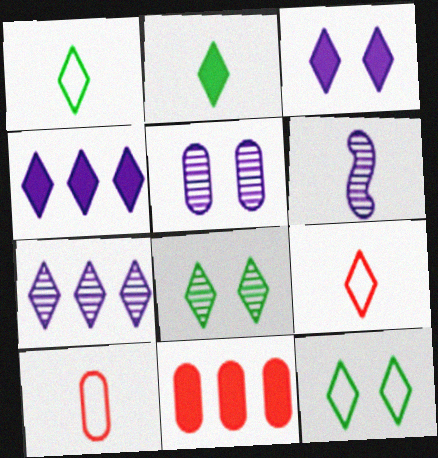[[2, 6, 10], 
[4, 8, 9], 
[5, 6, 7], 
[6, 11, 12]]